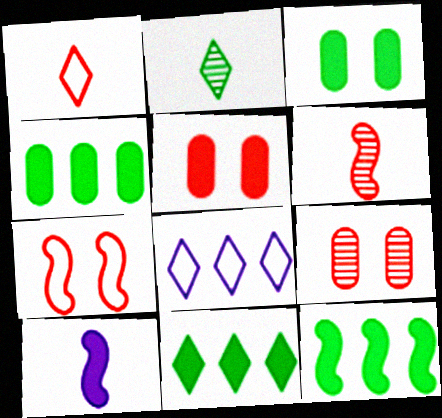[[3, 6, 8], 
[4, 11, 12], 
[5, 10, 11]]